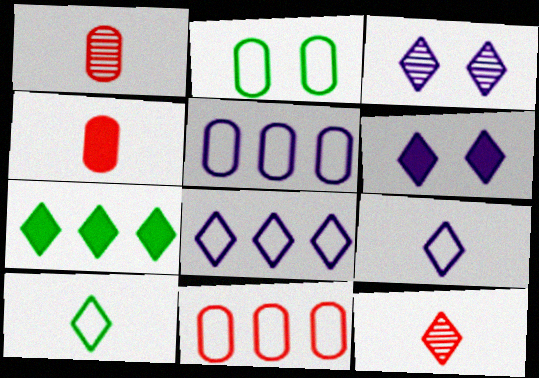[]